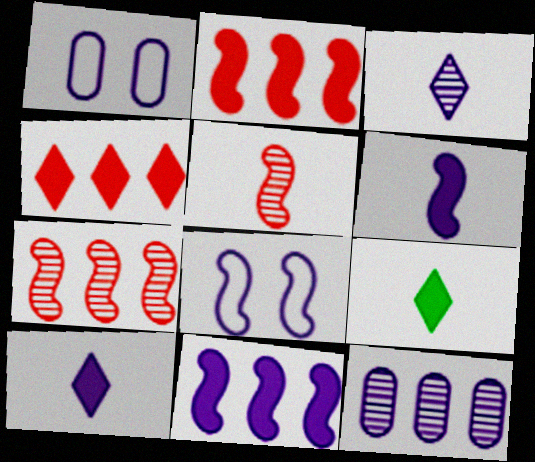[[1, 3, 11], 
[1, 7, 9], 
[8, 10, 12]]